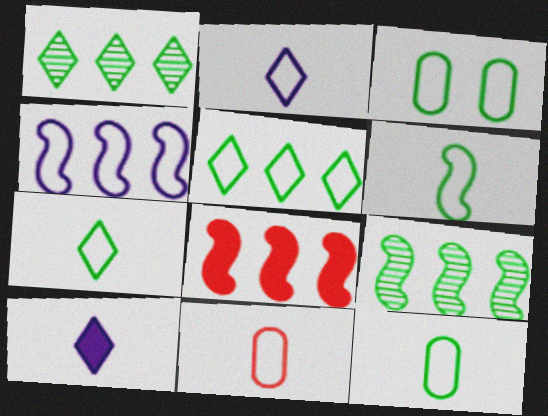[[2, 6, 11], 
[3, 5, 6], 
[4, 8, 9], 
[6, 7, 12]]